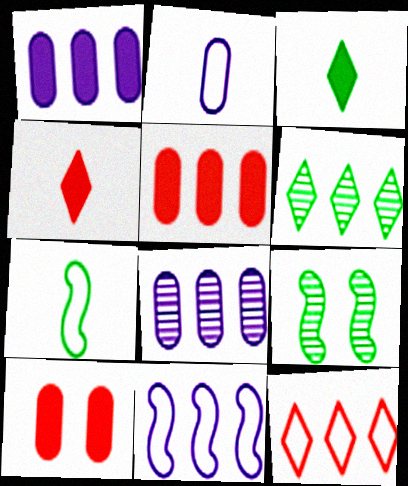[[5, 6, 11]]